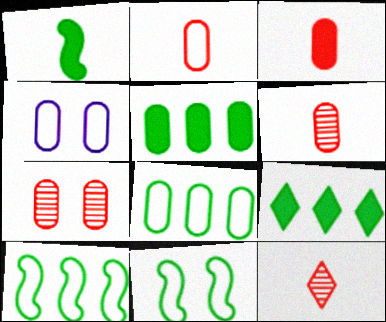[[2, 3, 6], 
[2, 4, 8], 
[4, 5, 6]]